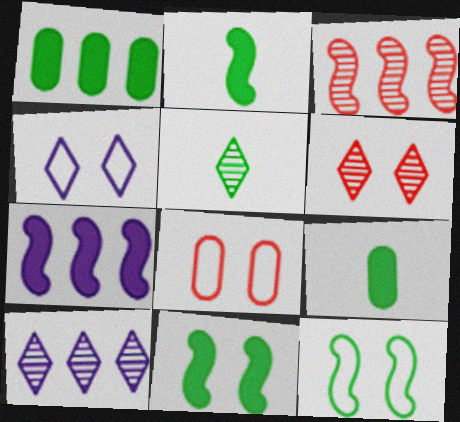[[1, 5, 12], 
[2, 8, 10], 
[3, 4, 9], 
[4, 8, 12], 
[5, 6, 10], 
[5, 7, 8]]